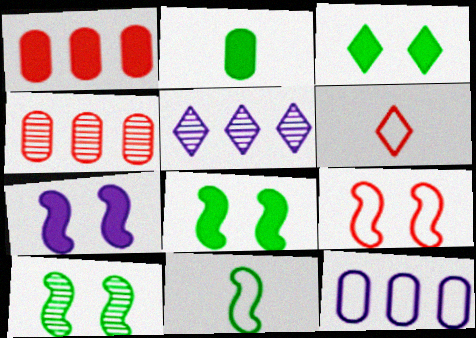[[2, 5, 9], 
[3, 5, 6], 
[7, 9, 10]]